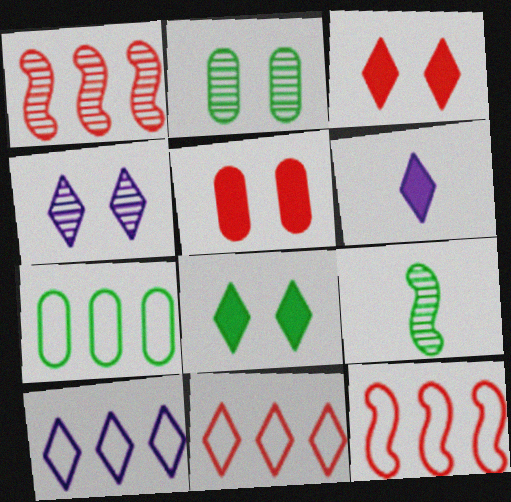[[2, 6, 12], 
[4, 6, 10], 
[5, 9, 10], 
[7, 8, 9], 
[7, 10, 12]]